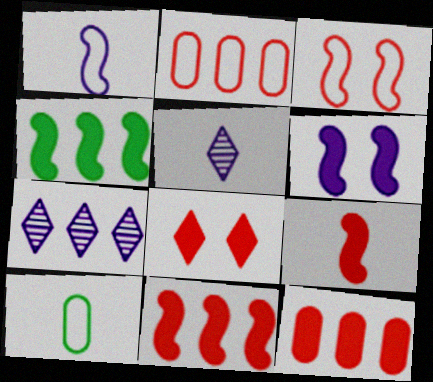[[2, 4, 7], 
[4, 6, 9], 
[5, 9, 10], 
[8, 9, 12]]